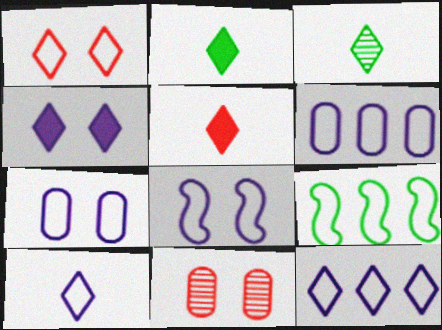[[3, 5, 10], 
[6, 8, 10]]